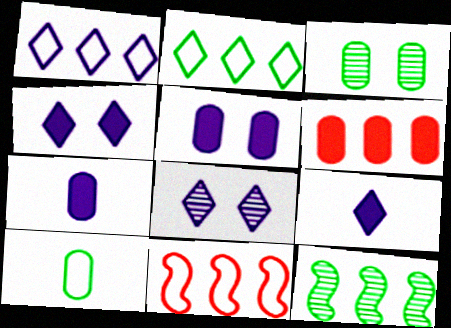[[1, 6, 12], 
[1, 8, 9], 
[3, 9, 11]]